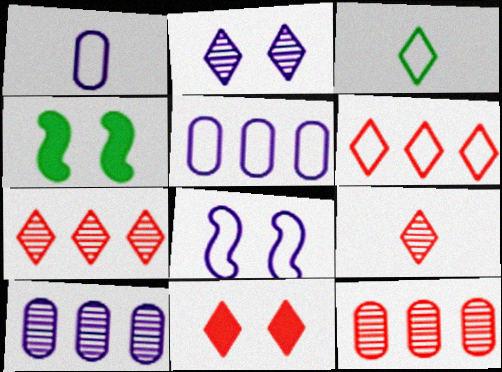[[1, 4, 7], 
[4, 5, 9], 
[6, 9, 11]]